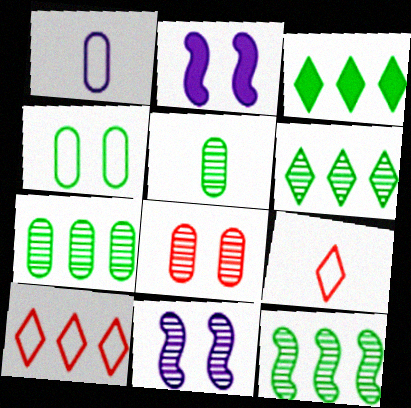[[2, 5, 10], 
[2, 7, 9], 
[6, 7, 12]]